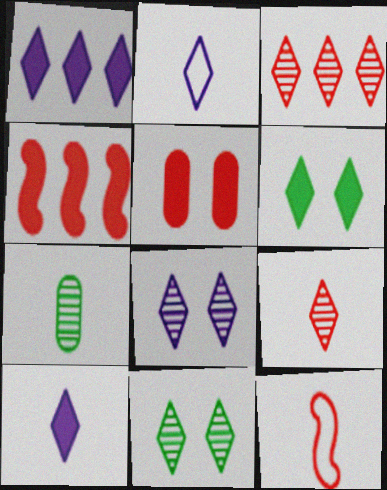[[1, 2, 8], 
[2, 3, 6], 
[3, 5, 12], 
[7, 10, 12]]